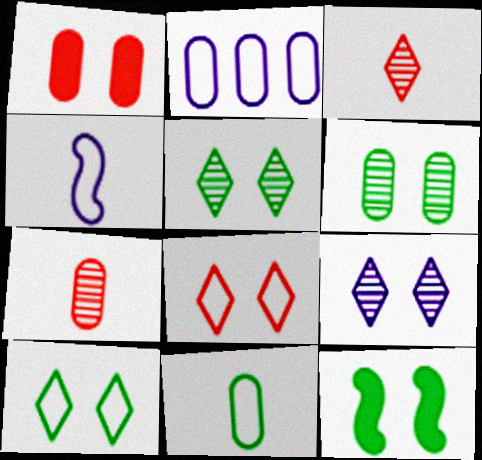[[2, 3, 12], 
[6, 10, 12]]